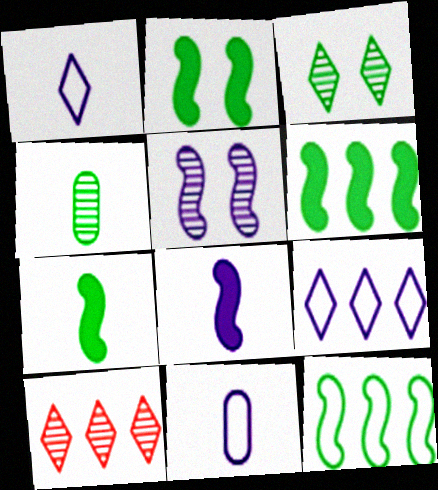[[2, 6, 7], 
[2, 10, 11], 
[4, 5, 10]]